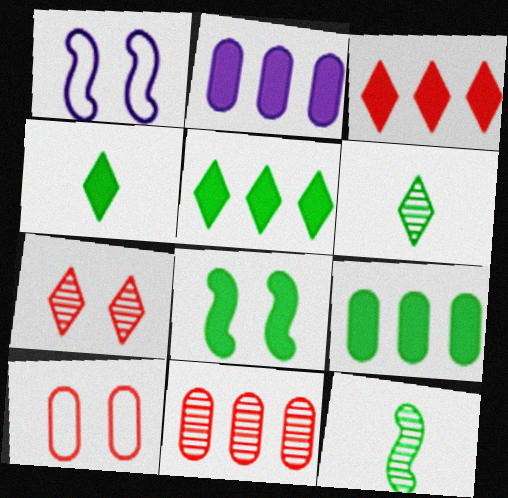[[1, 4, 11], 
[4, 8, 9]]